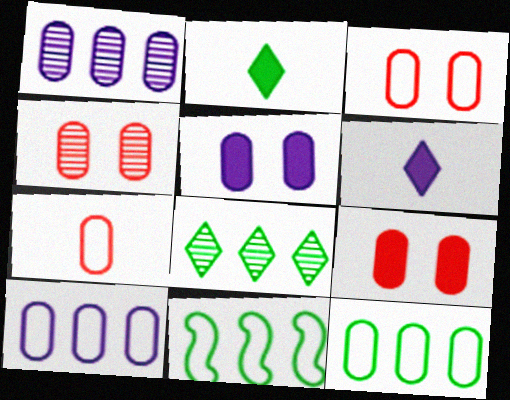[[3, 4, 9], 
[4, 6, 11]]